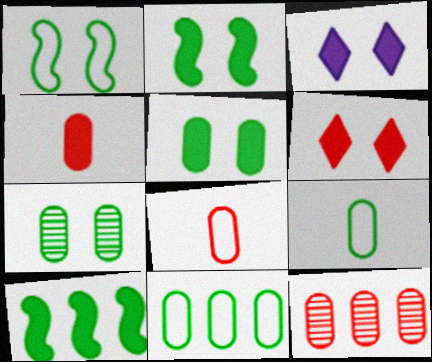[[3, 4, 10]]